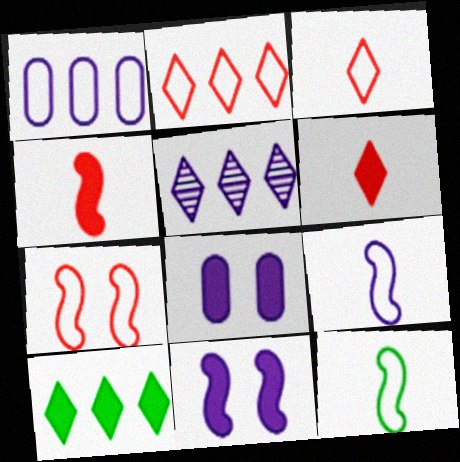[[2, 5, 10], 
[4, 8, 10], 
[5, 8, 9]]